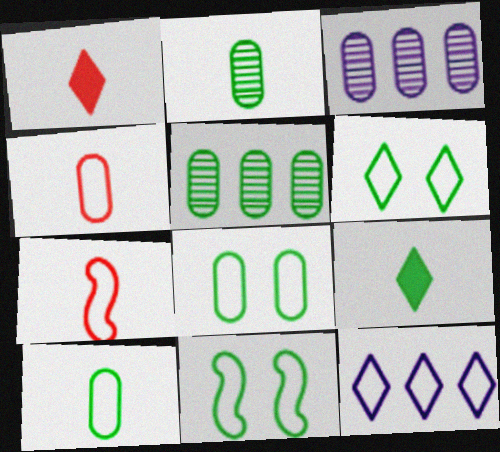[[1, 3, 11], 
[4, 11, 12], 
[5, 9, 11], 
[6, 8, 11], 
[7, 8, 12]]